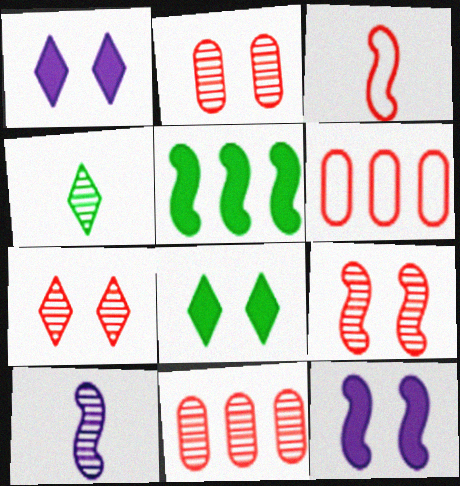[[2, 7, 9], 
[4, 6, 12], 
[6, 8, 10]]